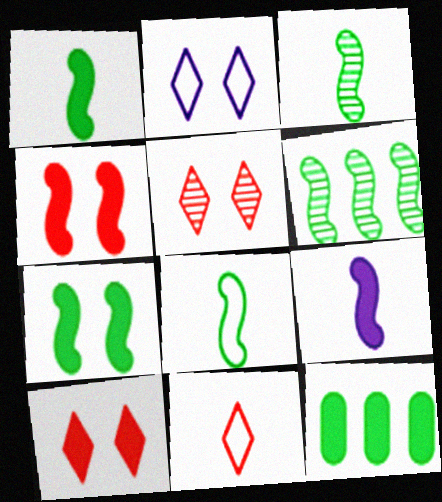[[1, 3, 8], 
[6, 7, 8], 
[9, 10, 12]]